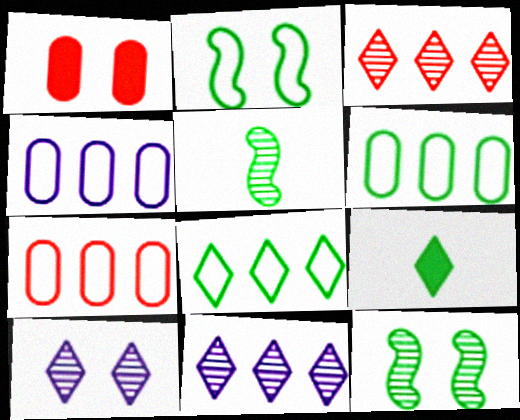[[1, 2, 10], 
[4, 6, 7], 
[6, 9, 12]]